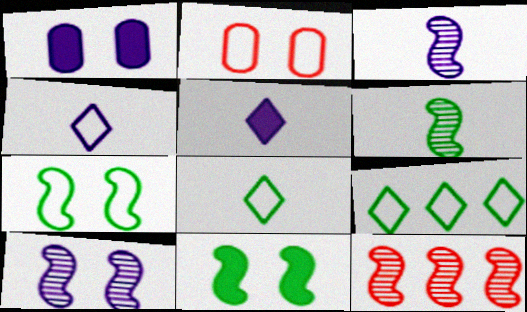[[1, 8, 12], 
[6, 10, 12]]